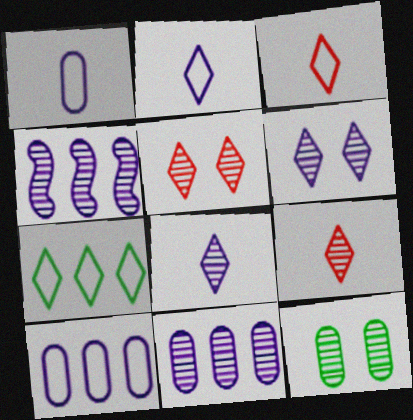[[4, 9, 12]]